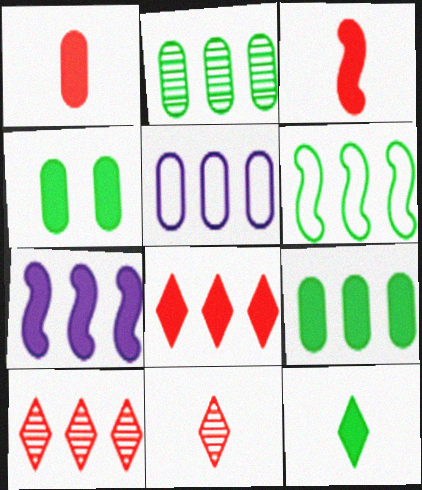[[7, 8, 9]]